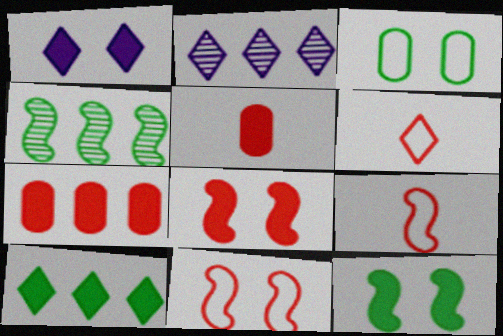[]